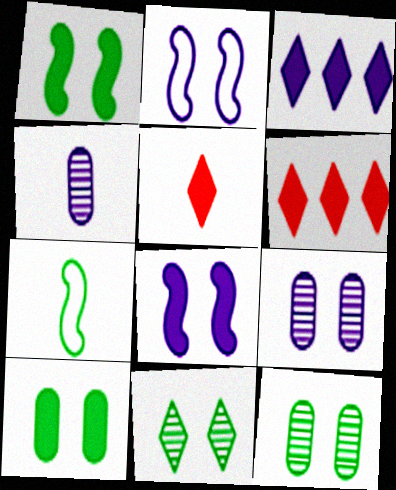[[2, 3, 4], 
[4, 5, 7], 
[6, 7, 9]]